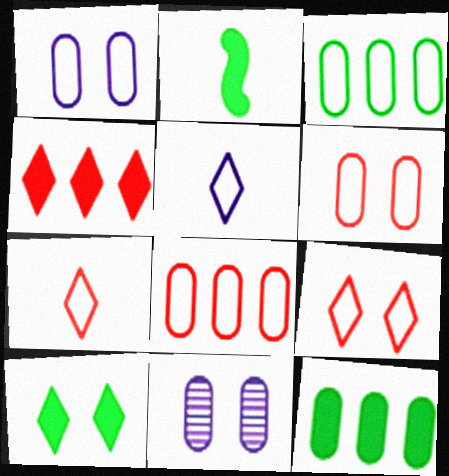[[2, 10, 12]]